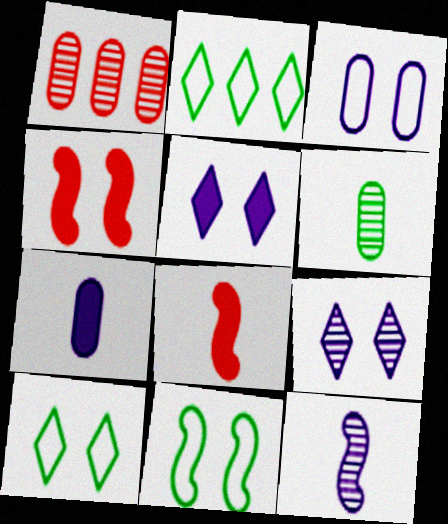[]